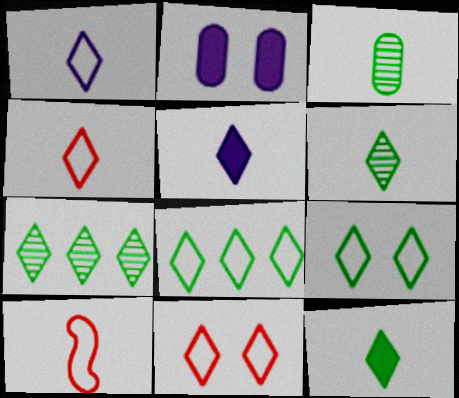[[1, 8, 11], 
[2, 7, 10], 
[3, 5, 10], 
[4, 5, 6], 
[5, 7, 11], 
[7, 9, 12]]